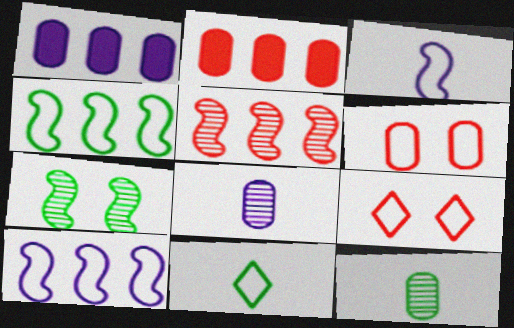[[1, 6, 12], 
[6, 10, 11]]